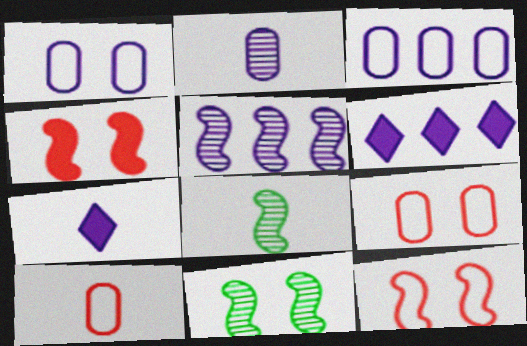[[1, 5, 7], 
[3, 5, 6], 
[6, 8, 9], 
[6, 10, 11], 
[7, 8, 10]]